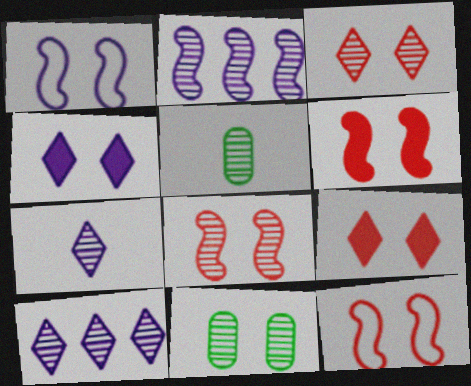[[1, 9, 11], 
[2, 3, 5], 
[4, 11, 12], 
[5, 8, 10], 
[6, 8, 12]]